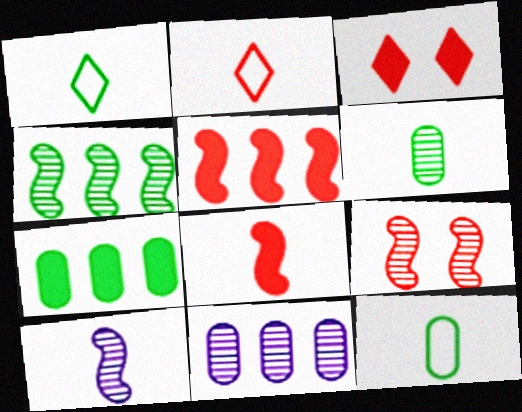[[4, 9, 10]]